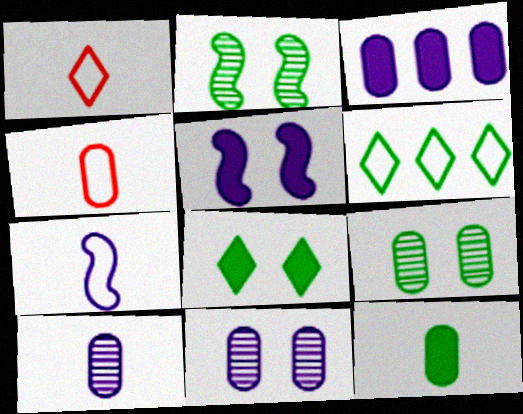[[1, 2, 3], 
[2, 6, 12], 
[3, 4, 9], 
[4, 10, 12]]